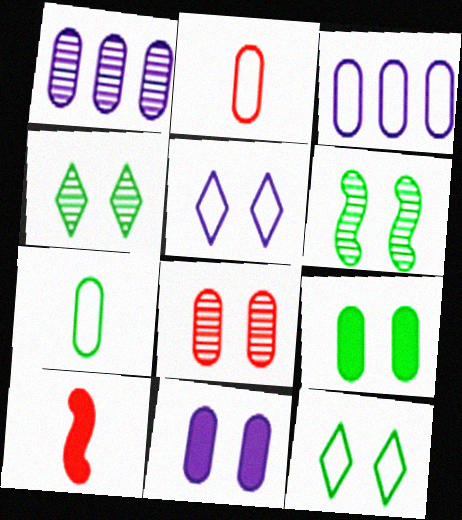[[1, 2, 9], 
[1, 10, 12], 
[3, 4, 10], 
[6, 9, 12]]